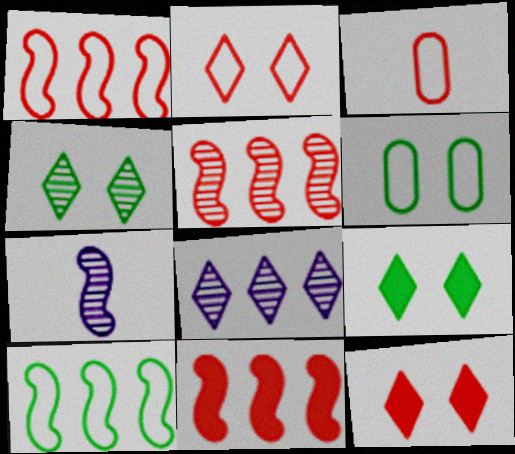[[1, 2, 3], 
[1, 5, 11], 
[3, 5, 12]]